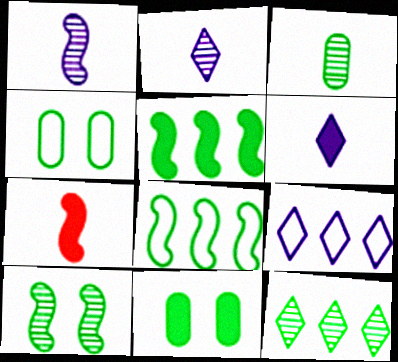[[3, 10, 12]]